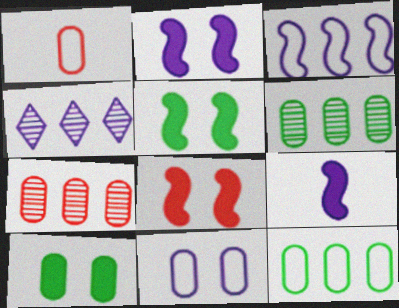[[1, 4, 5], 
[1, 11, 12], 
[2, 5, 8], 
[4, 9, 11]]